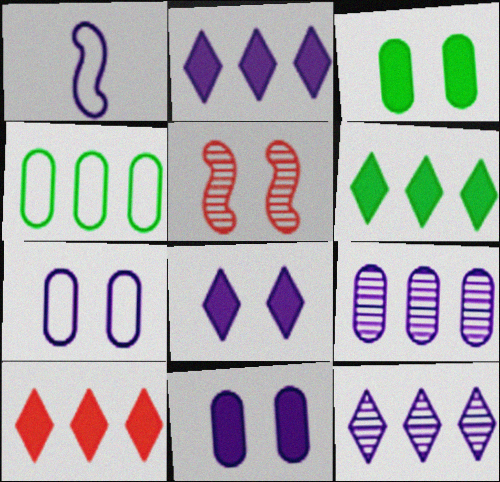[[1, 8, 9], 
[1, 11, 12], 
[2, 6, 10]]